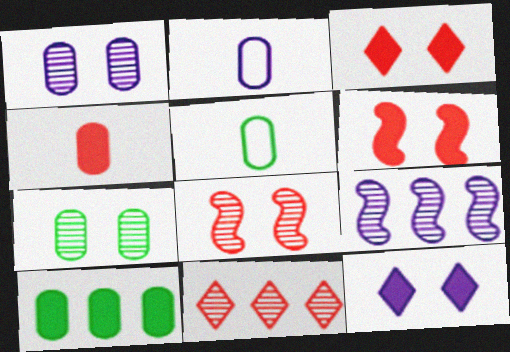[[2, 9, 12], 
[3, 5, 9], 
[5, 7, 10]]